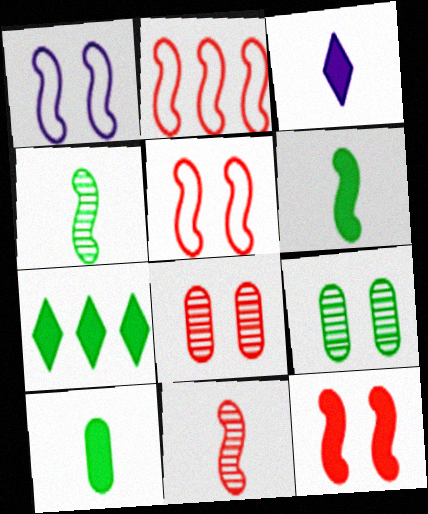[[2, 3, 9], 
[2, 11, 12]]